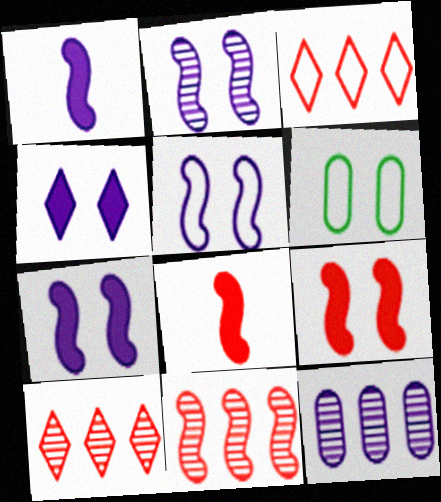[[1, 6, 10], 
[2, 5, 7]]